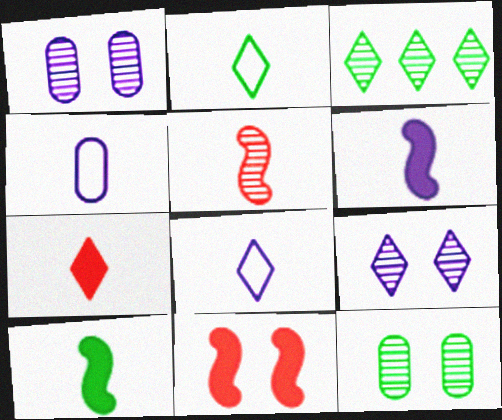[[1, 3, 5], 
[3, 4, 11]]